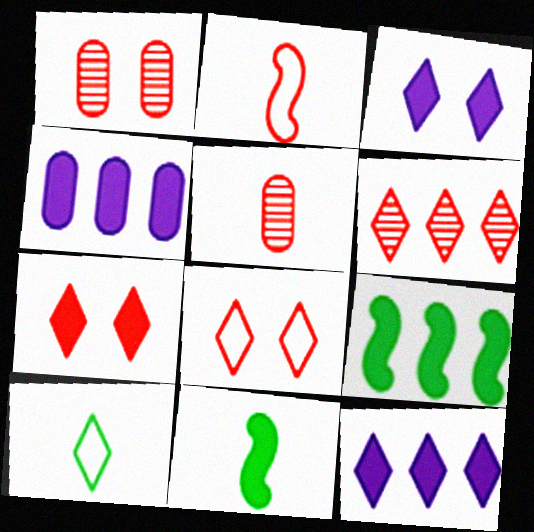[[3, 6, 10], 
[4, 7, 11]]